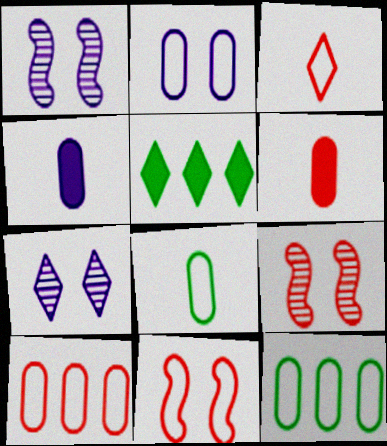[[2, 8, 10], 
[3, 5, 7], 
[3, 10, 11]]